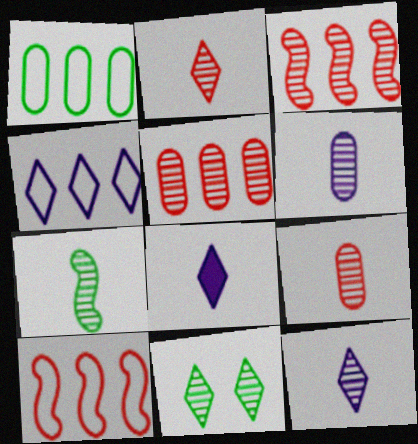[[1, 4, 10], 
[2, 6, 7], 
[3, 6, 11], 
[7, 9, 12]]